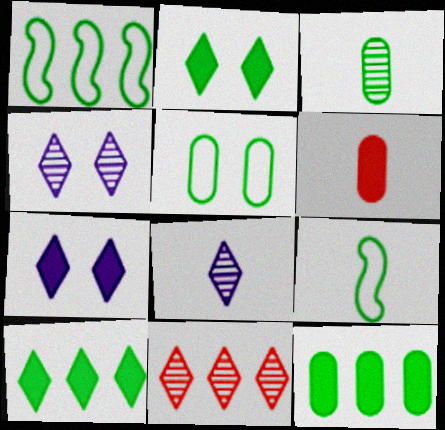[[1, 2, 3], 
[1, 4, 6], 
[3, 5, 12], 
[6, 8, 9]]